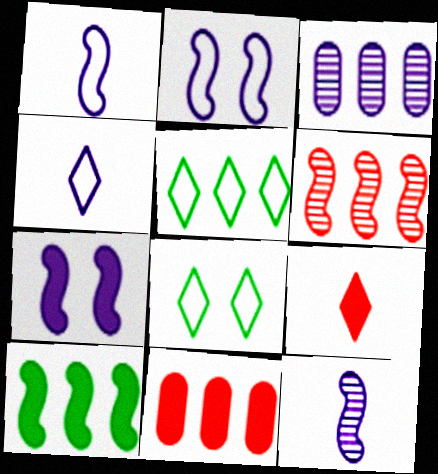[[3, 4, 7], 
[8, 11, 12]]